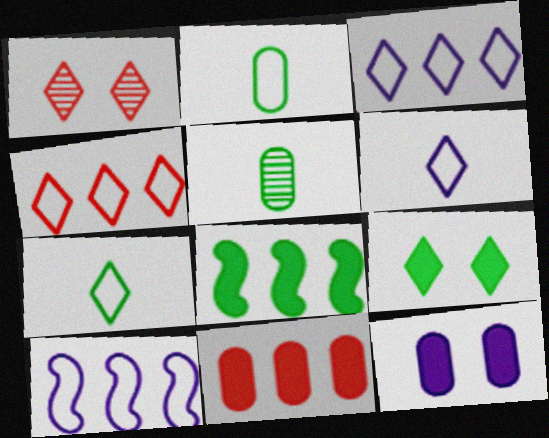[]